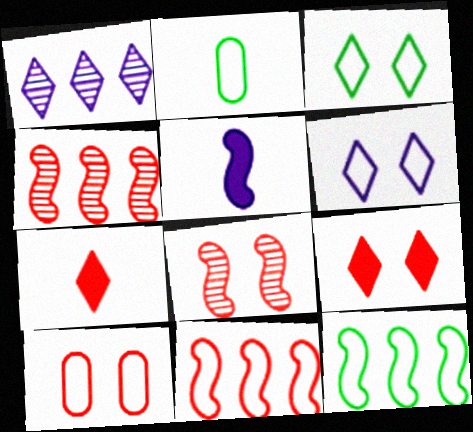[[1, 3, 7], 
[2, 3, 12], 
[2, 6, 11], 
[4, 7, 10], 
[5, 8, 12], 
[8, 9, 10]]